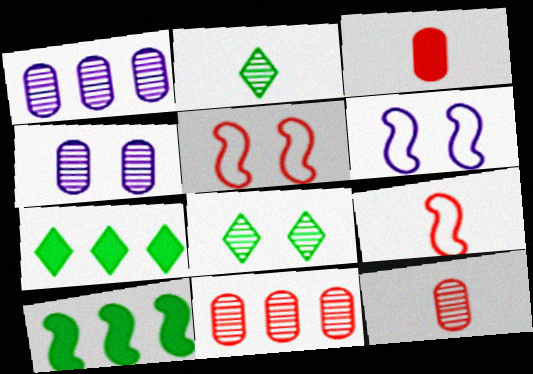[[4, 7, 9], 
[6, 7, 12]]